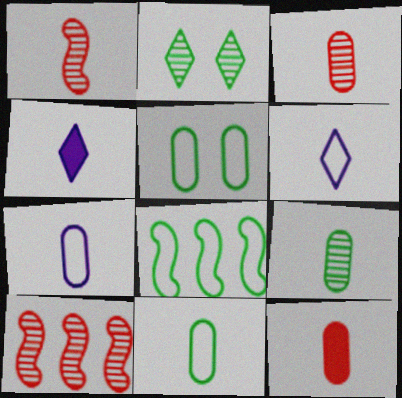[[1, 4, 11], 
[4, 5, 10], 
[7, 9, 12]]